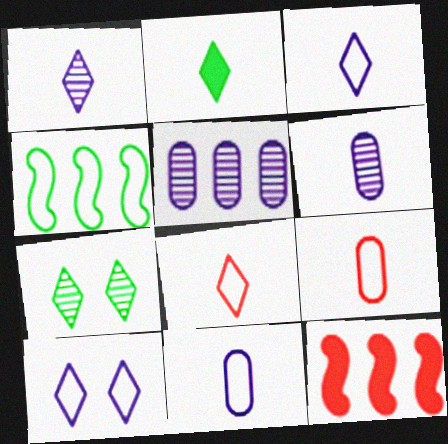[[1, 2, 8], 
[4, 9, 10], 
[7, 11, 12]]